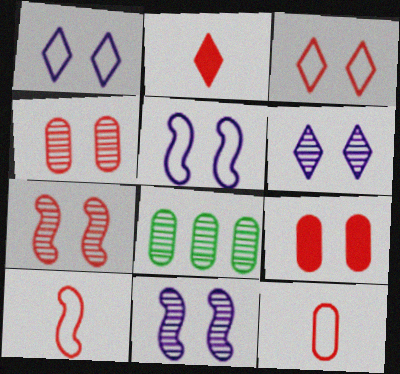[[2, 5, 8], 
[3, 7, 9]]